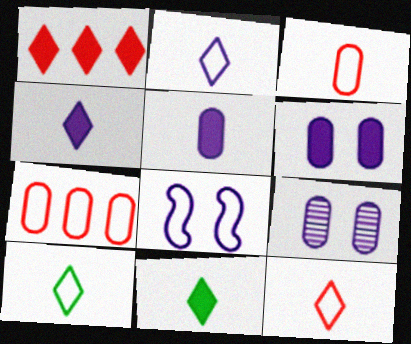[[2, 10, 12], 
[7, 8, 10]]